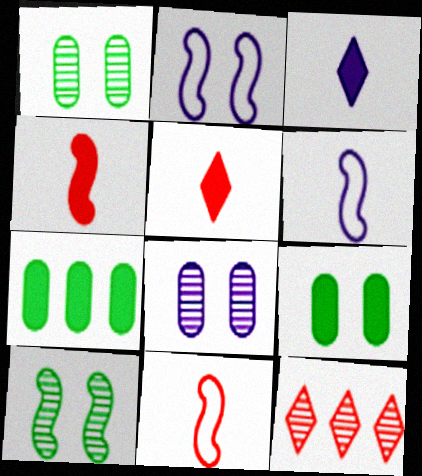[[6, 9, 12]]